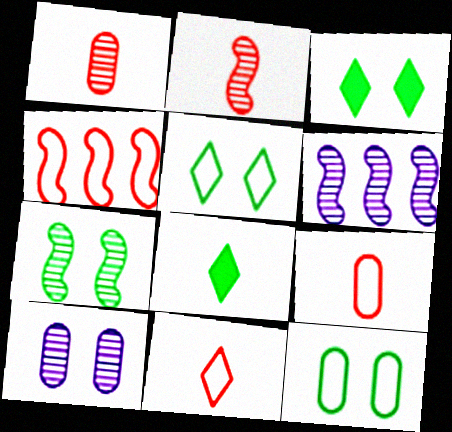[[2, 6, 7], 
[3, 6, 9], 
[3, 7, 12], 
[4, 8, 10]]